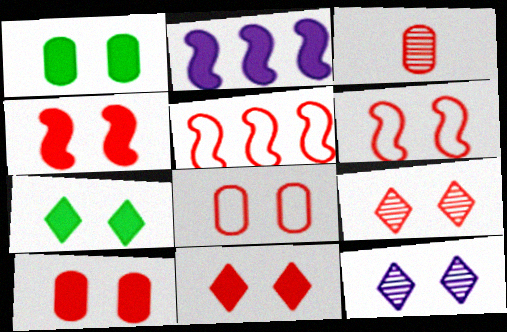[[1, 6, 12], 
[3, 5, 11], 
[4, 8, 9], 
[4, 10, 11], 
[6, 9, 10]]